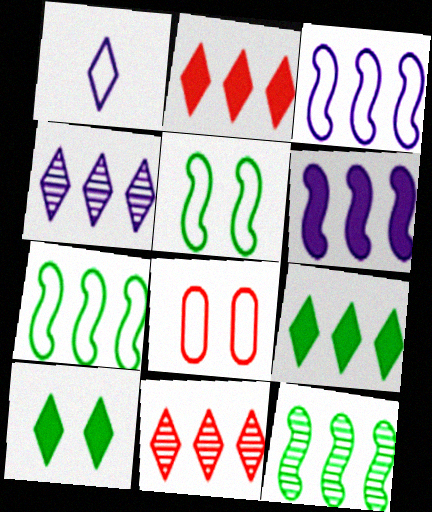[[1, 7, 8], 
[1, 10, 11]]